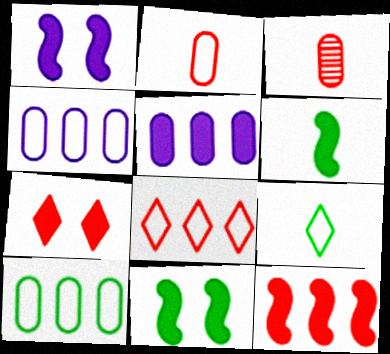[[1, 6, 12], 
[5, 6, 7]]